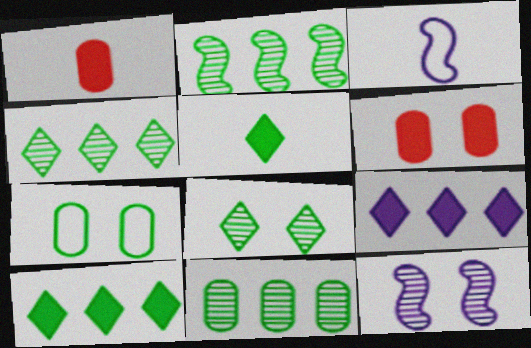[[2, 4, 11], 
[2, 5, 7], 
[3, 4, 6]]